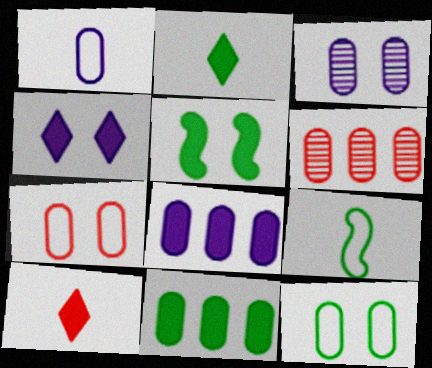[[1, 3, 8], 
[2, 5, 11], 
[4, 6, 9], 
[5, 8, 10]]